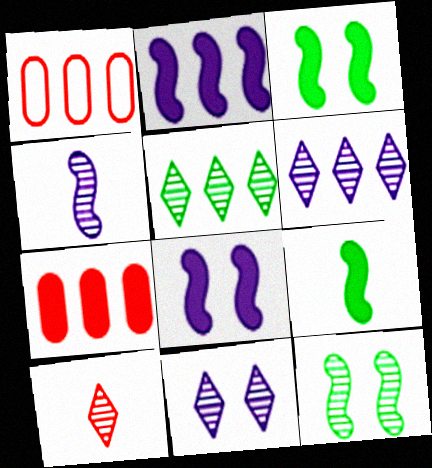[[1, 2, 5], 
[1, 9, 11], 
[5, 10, 11]]